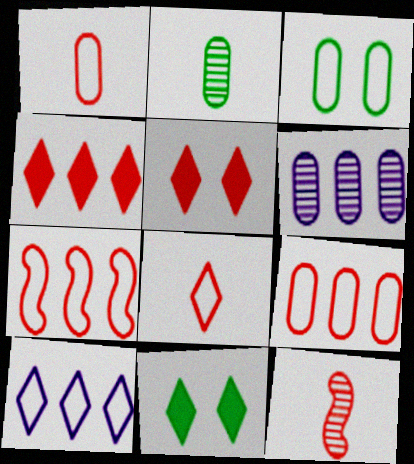[[5, 9, 12]]